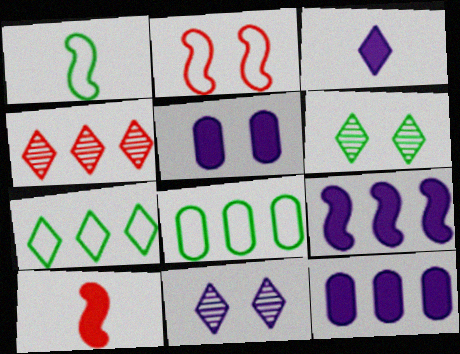[[1, 4, 5], 
[2, 5, 6], 
[3, 5, 9], 
[4, 8, 9], 
[8, 10, 11]]